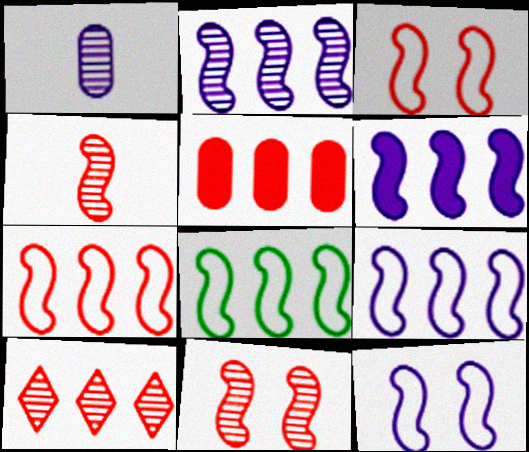[[2, 6, 9], 
[5, 7, 10], 
[7, 8, 9]]